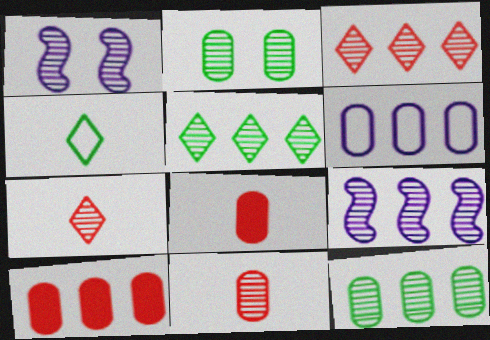[[1, 4, 10], 
[1, 5, 11], 
[1, 7, 12], 
[2, 6, 8], 
[2, 7, 9], 
[3, 9, 12], 
[6, 10, 12]]